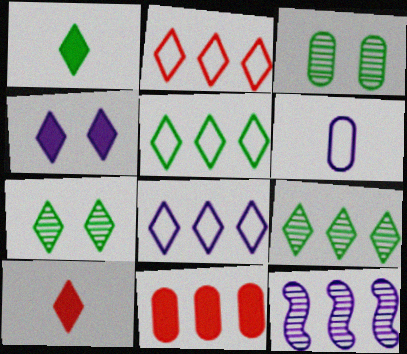[[1, 5, 7], 
[2, 5, 8], 
[3, 6, 11], 
[4, 6, 12], 
[5, 11, 12], 
[7, 8, 10]]